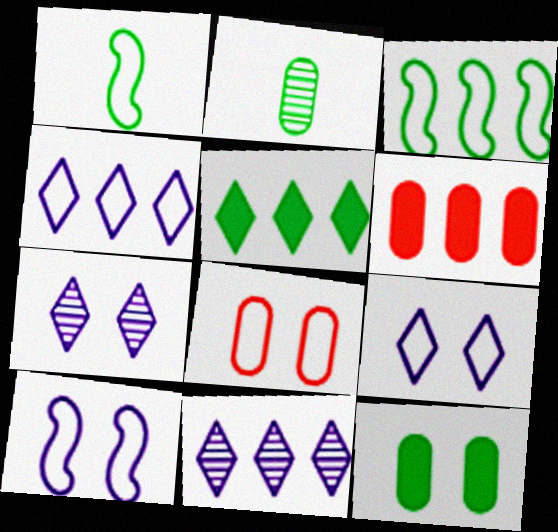[[1, 4, 8], 
[1, 6, 7], 
[3, 6, 11]]